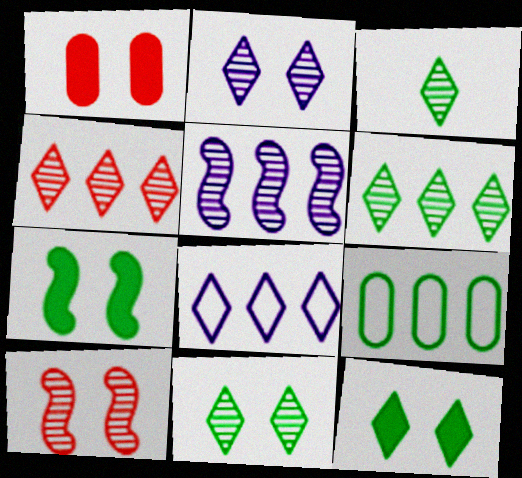[[2, 3, 4], 
[3, 6, 11], 
[3, 7, 9]]